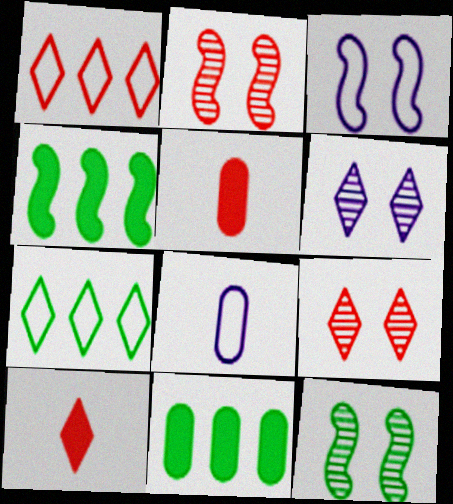[[1, 2, 5], 
[1, 9, 10], 
[4, 8, 9], 
[6, 7, 10]]